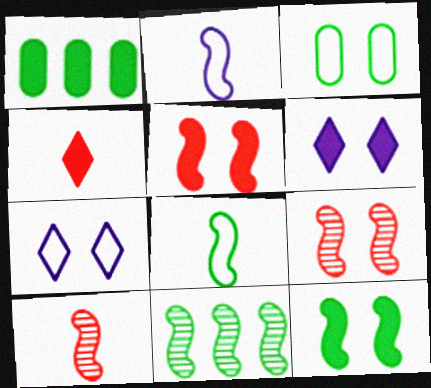[[1, 7, 10], 
[2, 5, 11], 
[3, 6, 9], 
[8, 11, 12]]